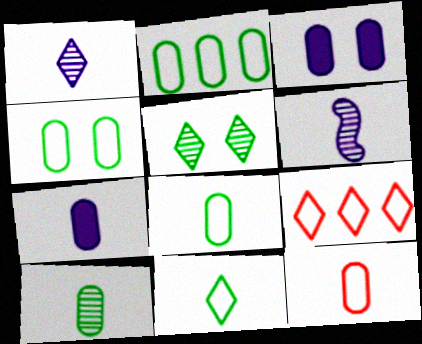[[2, 4, 8], 
[7, 10, 12]]